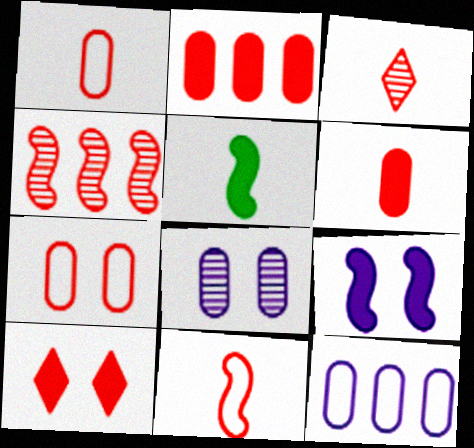[[1, 4, 10], 
[3, 6, 11]]